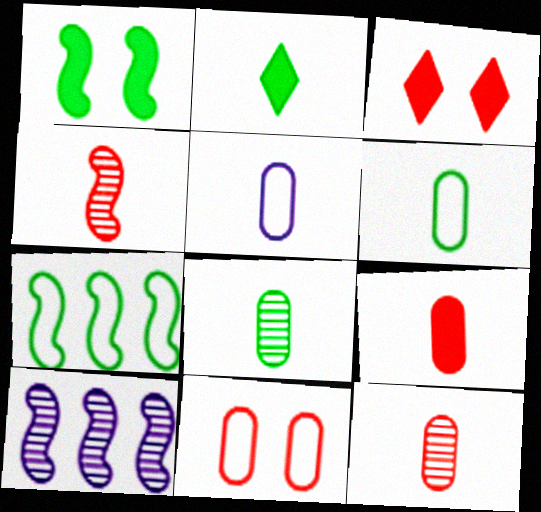[[2, 4, 5], 
[2, 10, 11], 
[3, 6, 10], 
[5, 8, 9]]